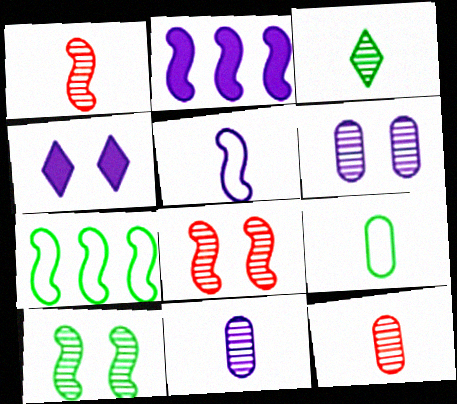[[1, 3, 11], 
[4, 7, 12]]